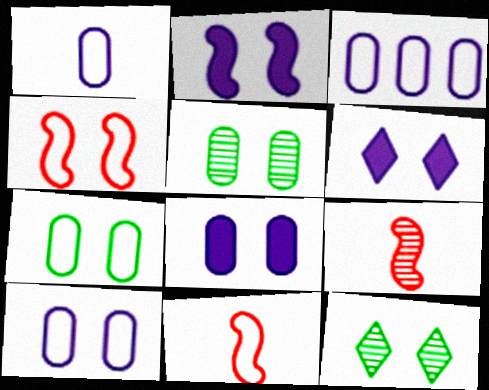[[1, 3, 10], 
[2, 6, 8], 
[4, 5, 6], 
[4, 8, 12]]